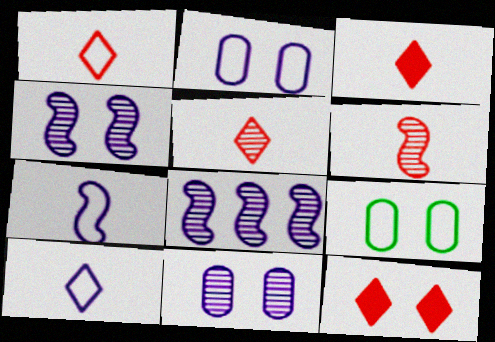[[1, 3, 5], 
[3, 8, 9], 
[4, 9, 12]]